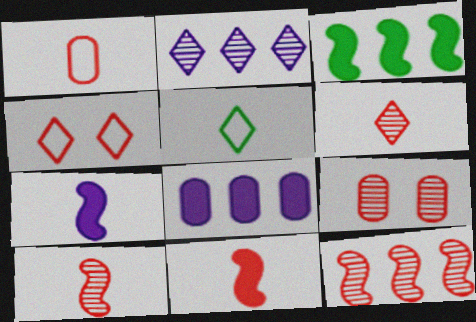[[1, 6, 11], 
[6, 9, 12]]